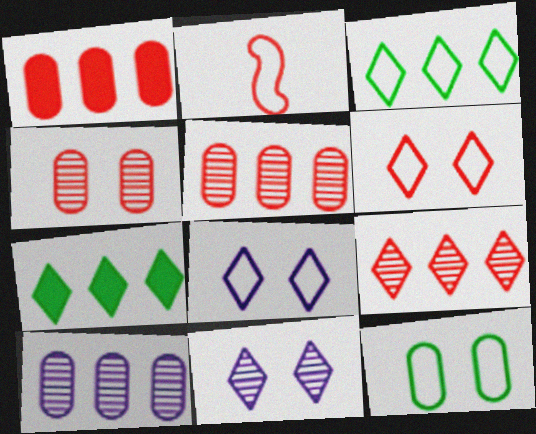[]